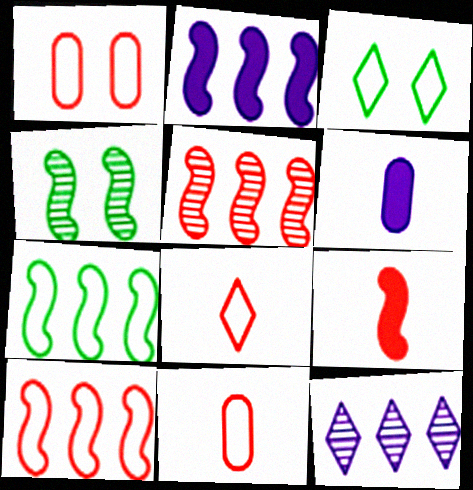[[1, 8, 10], 
[2, 5, 7], 
[3, 5, 6]]